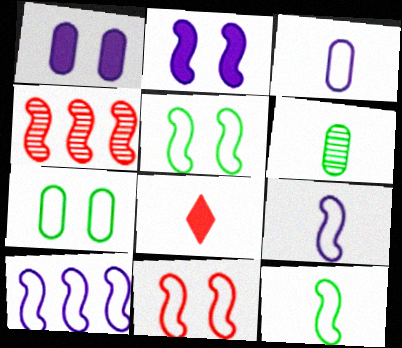[[2, 4, 12], 
[6, 8, 9], 
[10, 11, 12]]